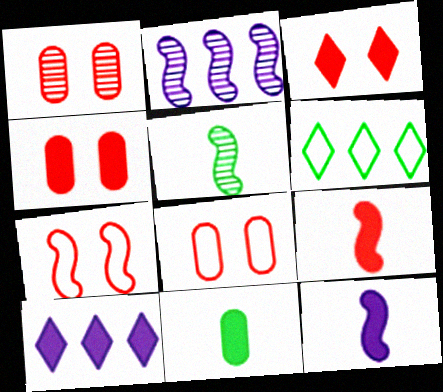[[1, 3, 7], 
[1, 4, 8], 
[1, 6, 12], 
[5, 8, 10]]